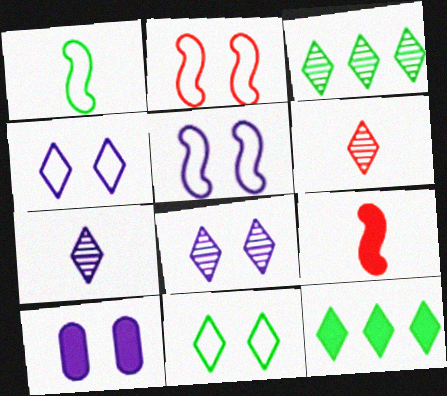[[3, 6, 8], 
[4, 6, 12], 
[5, 8, 10], 
[9, 10, 12]]